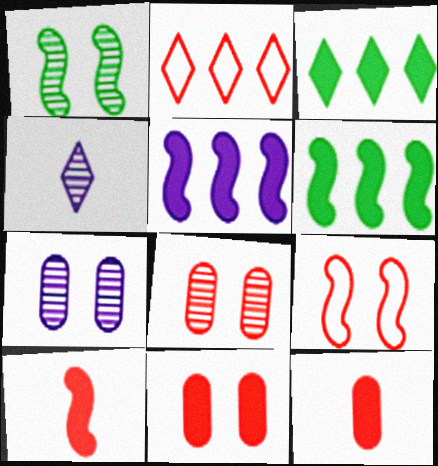[[2, 8, 10]]